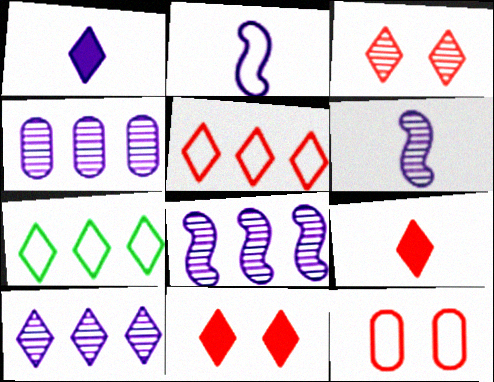[[1, 3, 7], 
[2, 7, 12], 
[3, 5, 9], 
[4, 8, 10]]